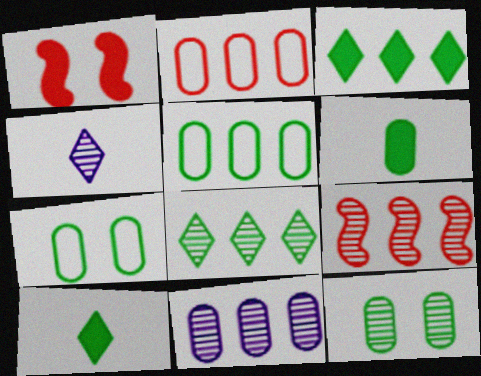[[1, 4, 5], 
[4, 9, 12], 
[5, 6, 12], 
[8, 9, 11]]